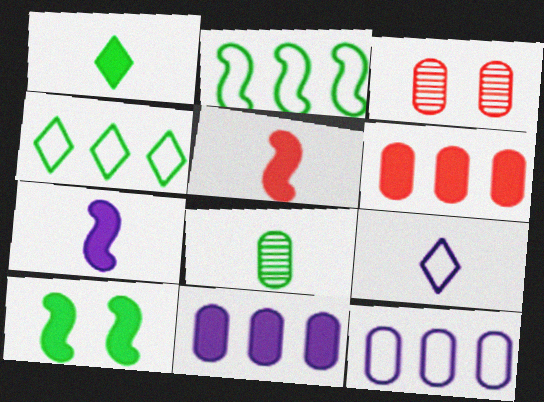[[3, 4, 7], 
[4, 8, 10], 
[5, 8, 9]]